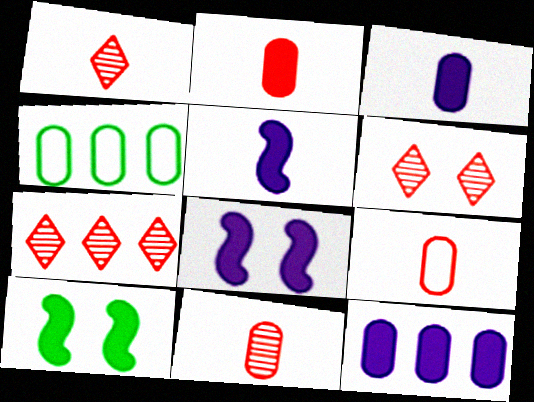[[1, 4, 8], 
[1, 6, 7], 
[2, 9, 11], 
[4, 5, 6]]